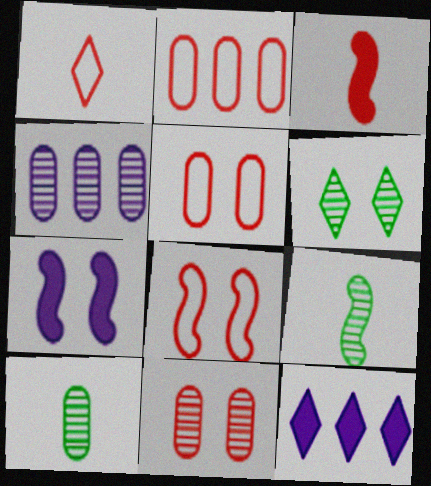[[1, 2, 8], 
[1, 6, 12], 
[4, 10, 11], 
[5, 6, 7], 
[5, 9, 12], 
[8, 10, 12]]